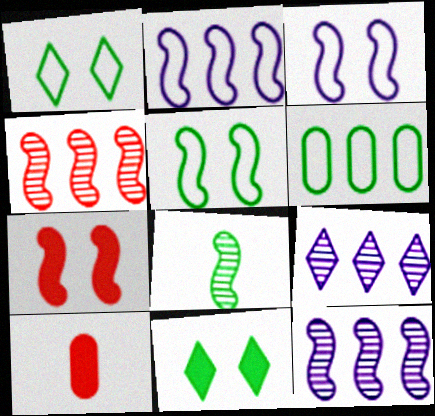[[1, 10, 12], 
[2, 7, 8], 
[5, 9, 10], 
[6, 8, 11]]